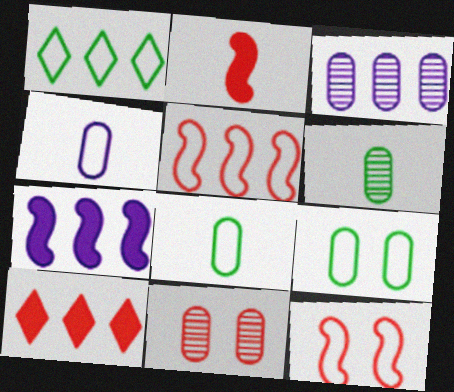[[1, 4, 12], 
[3, 6, 11]]